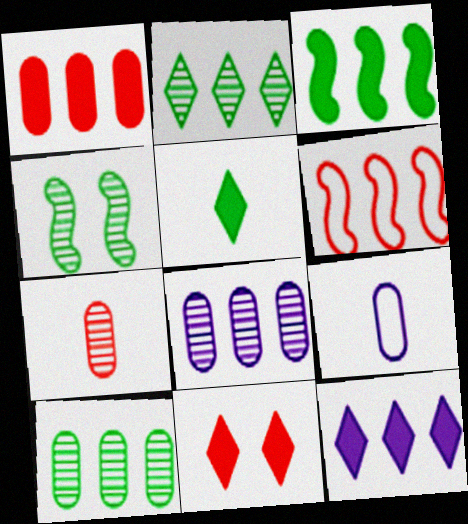[[1, 3, 12], 
[5, 11, 12], 
[6, 7, 11], 
[6, 10, 12]]